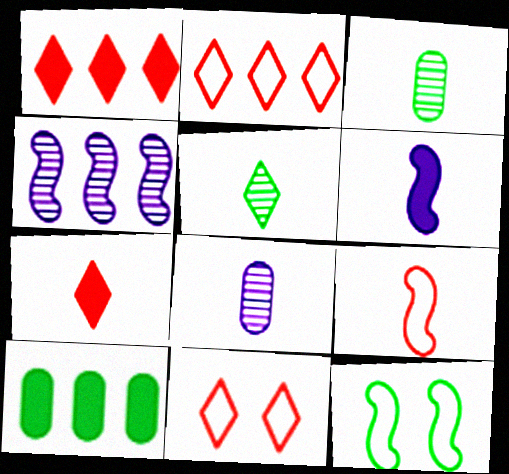[[1, 8, 12], 
[2, 4, 10], 
[5, 10, 12]]